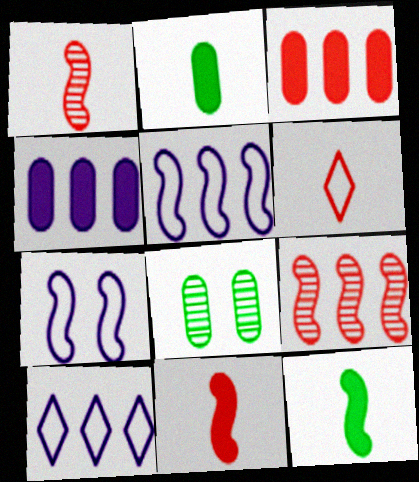[[7, 9, 12], 
[8, 10, 11]]